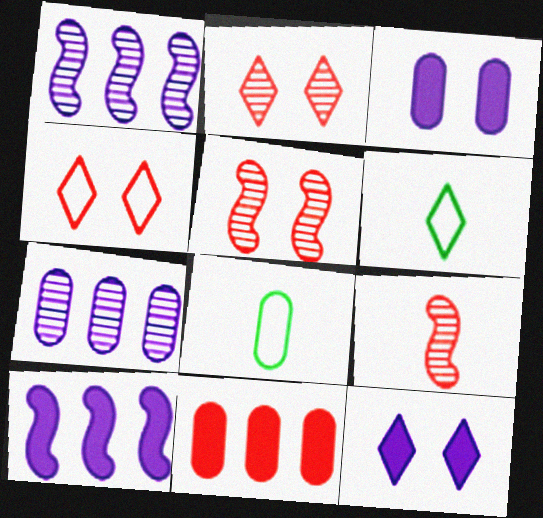[[2, 8, 10], 
[4, 9, 11]]